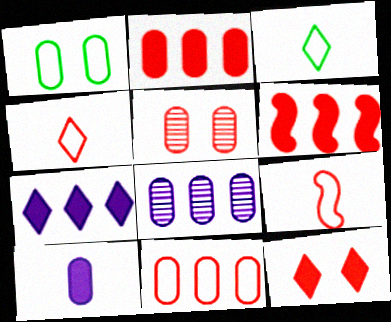[[4, 5, 6]]